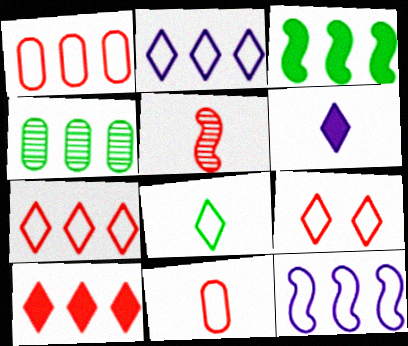[[2, 8, 9], 
[4, 10, 12]]